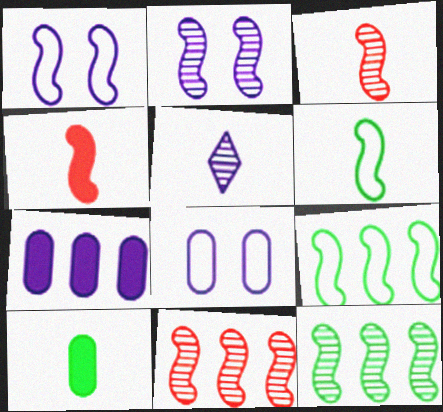[[1, 4, 12], 
[1, 5, 7], 
[2, 3, 12], 
[2, 4, 9]]